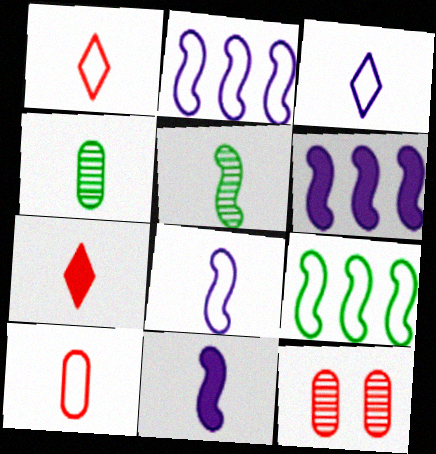[[1, 4, 11], 
[4, 7, 8]]